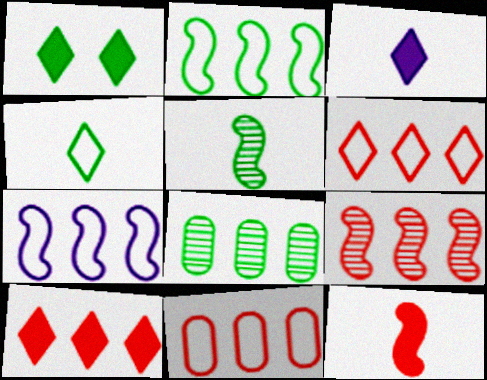[[1, 3, 10], 
[7, 8, 10], 
[9, 10, 11]]